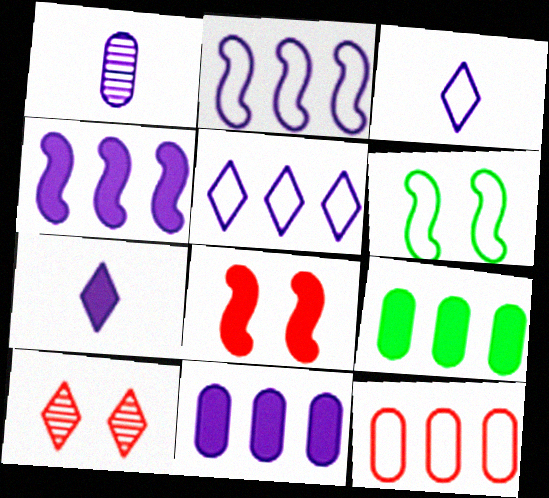[[3, 6, 12], 
[7, 8, 9]]